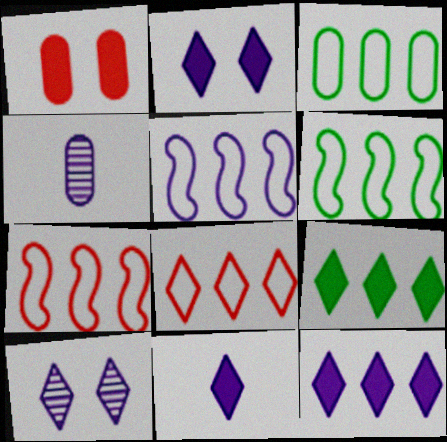[[1, 3, 4], 
[2, 4, 5], 
[2, 11, 12], 
[3, 5, 8], 
[5, 6, 7]]